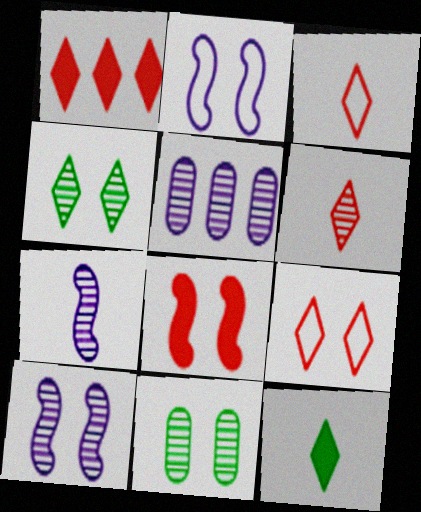[[1, 6, 9]]